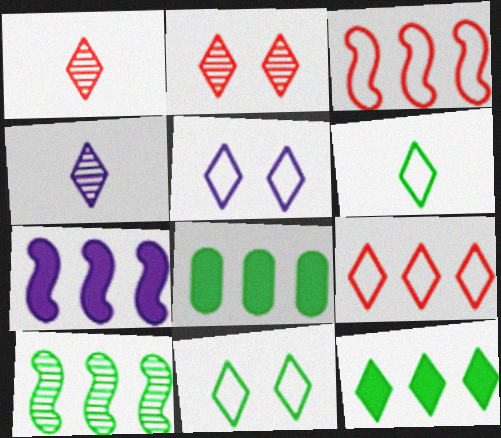[[1, 5, 12], 
[3, 7, 10], 
[5, 6, 9]]